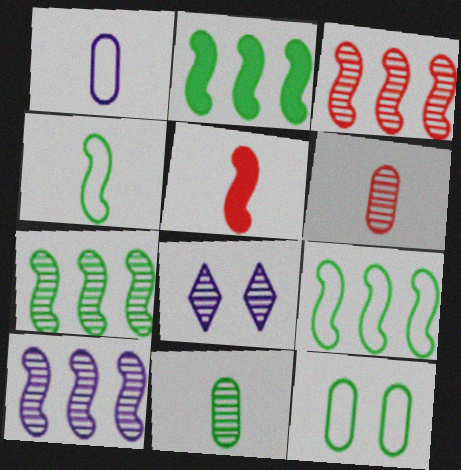[[2, 7, 9], 
[3, 7, 10], 
[3, 8, 11], 
[6, 7, 8]]